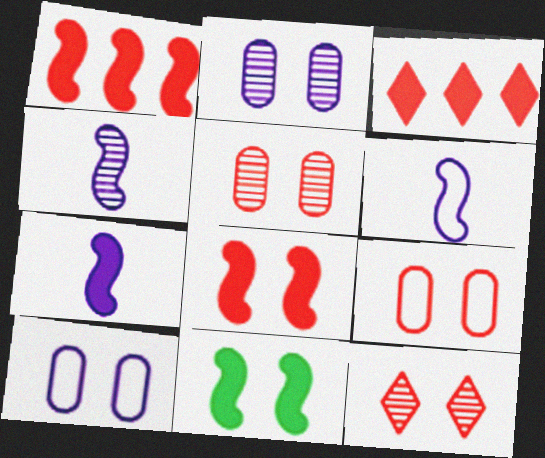[[1, 7, 11], 
[4, 6, 7], 
[8, 9, 12], 
[10, 11, 12]]